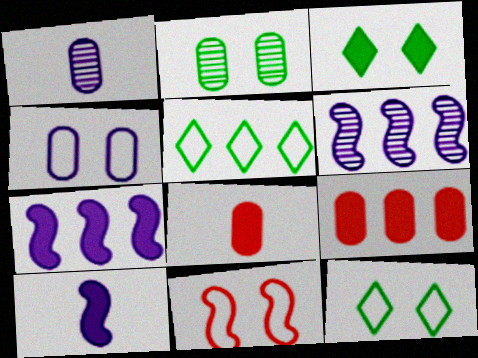[[3, 7, 8], 
[3, 9, 10], 
[4, 11, 12], 
[5, 6, 9], 
[6, 8, 12]]